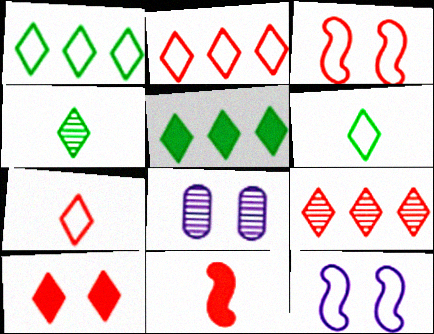[[1, 8, 11], 
[7, 9, 10]]